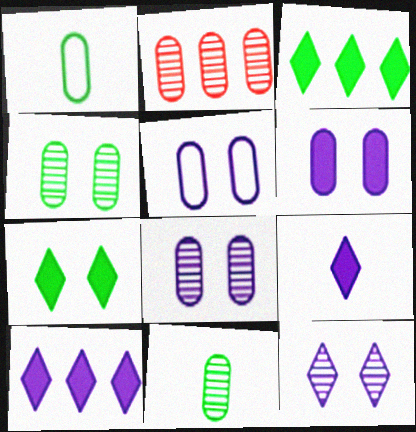[[1, 2, 6], 
[2, 8, 11], 
[5, 6, 8]]